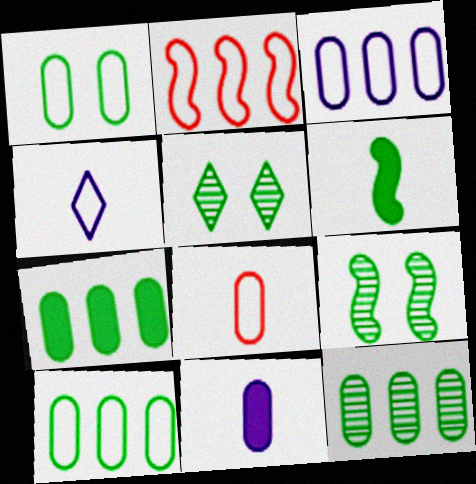[[1, 2, 4], 
[1, 3, 8], 
[2, 5, 11], 
[5, 6, 10], 
[7, 10, 12]]